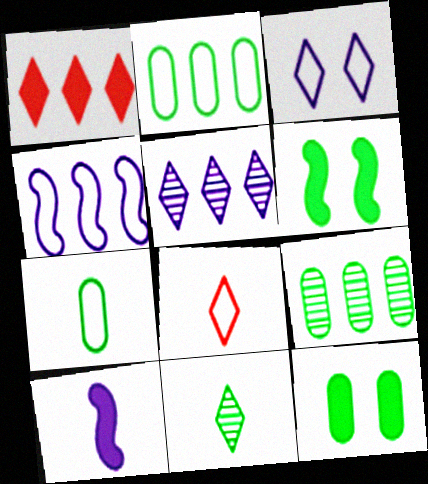[[1, 3, 11], 
[1, 4, 9], 
[1, 10, 12], 
[2, 6, 11], 
[7, 9, 12]]